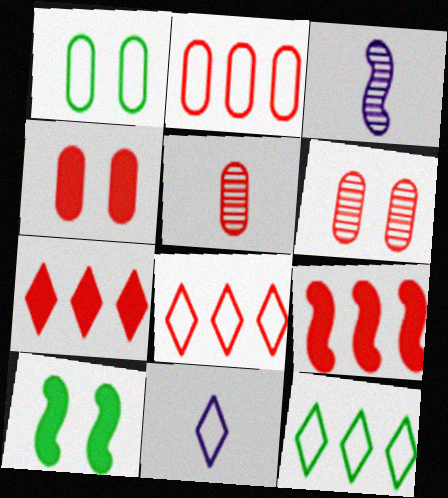[[1, 3, 7], 
[2, 4, 5], 
[3, 4, 12]]